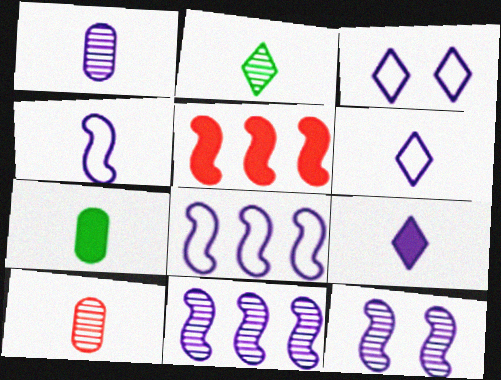[[1, 4, 9]]